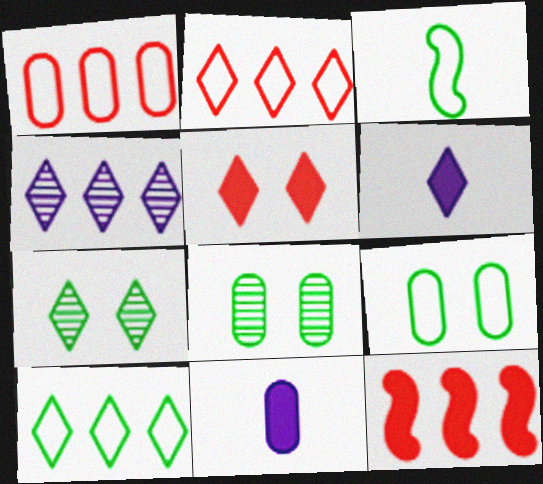[[1, 8, 11], 
[2, 6, 7], 
[3, 9, 10]]